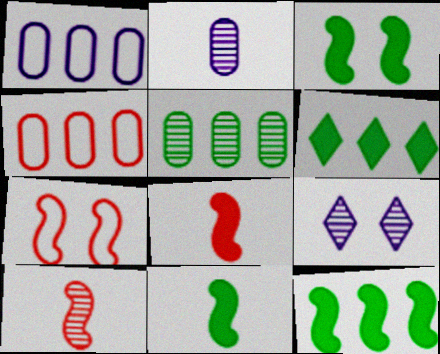[[2, 6, 7], 
[3, 11, 12], 
[4, 9, 11], 
[5, 9, 10]]